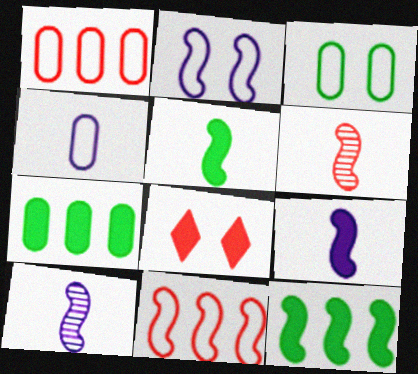[[1, 3, 4], 
[1, 6, 8], 
[2, 6, 12], 
[7, 8, 9]]